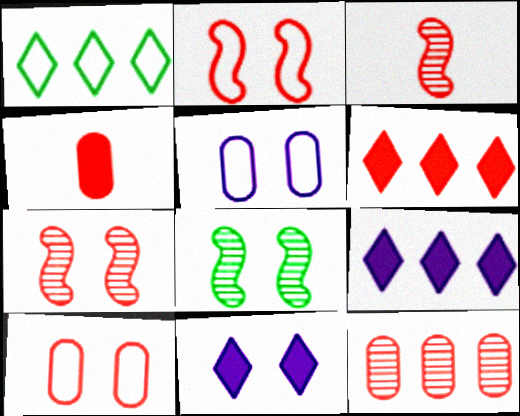[[3, 6, 10], 
[4, 10, 12], 
[8, 10, 11]]